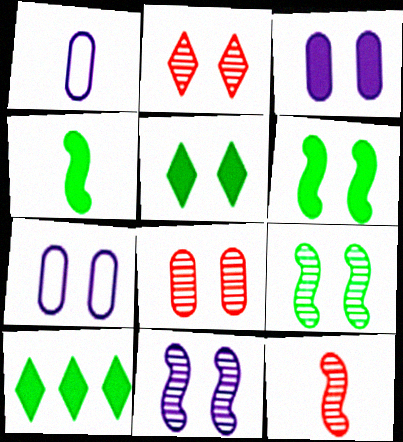[[2, 6, 7], 
[7, 10, 12]]